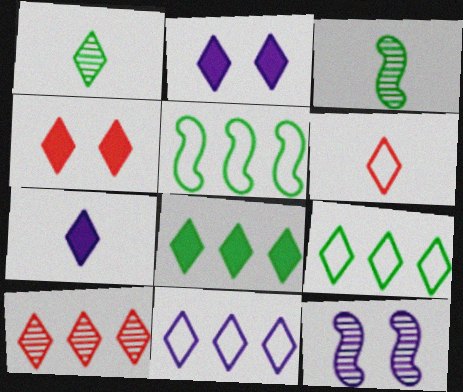[[1, 4, 11], 
[1, 6, 7], 
[4, 6, 10], 
[4, 7, 8], 
[8, 10, 11]]